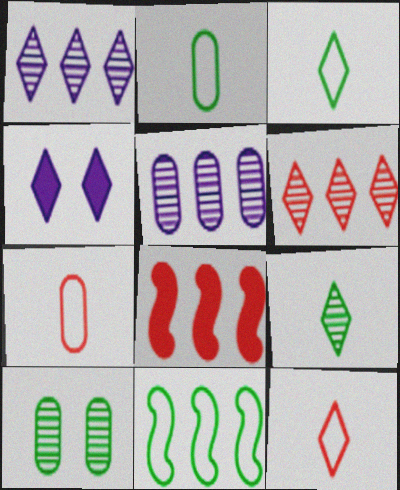[[3, 4, 6]]